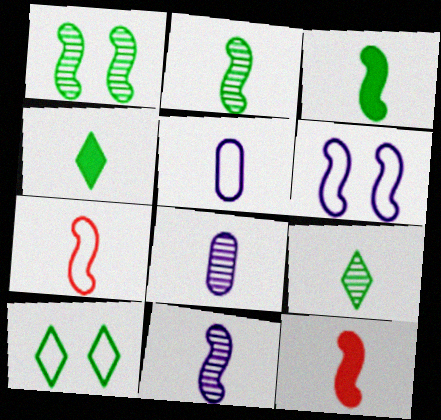[[3, 7, 11], 
[4, 7, 8], 
[5, 9, 12]]